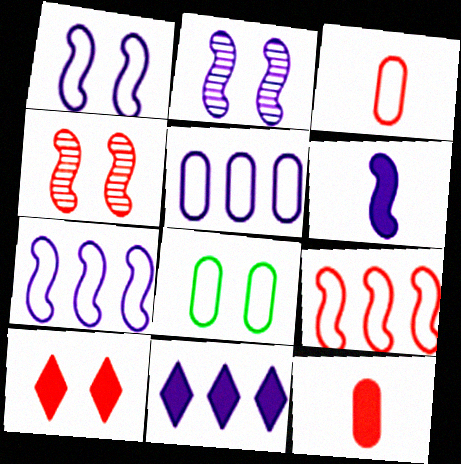[[2, 6, 7], 
[2, 8, 10], 
[3, 5, 8]]